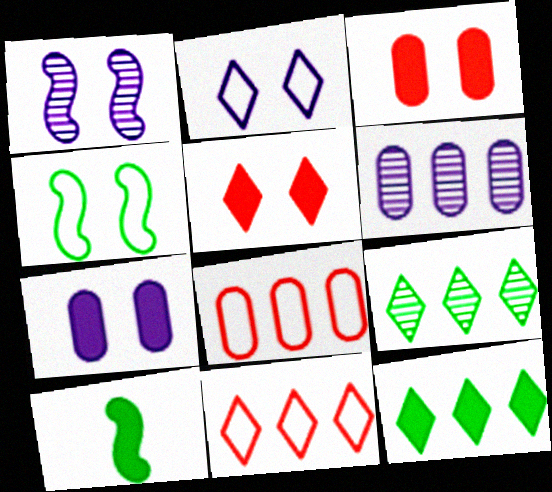[[1, 2, 7]]